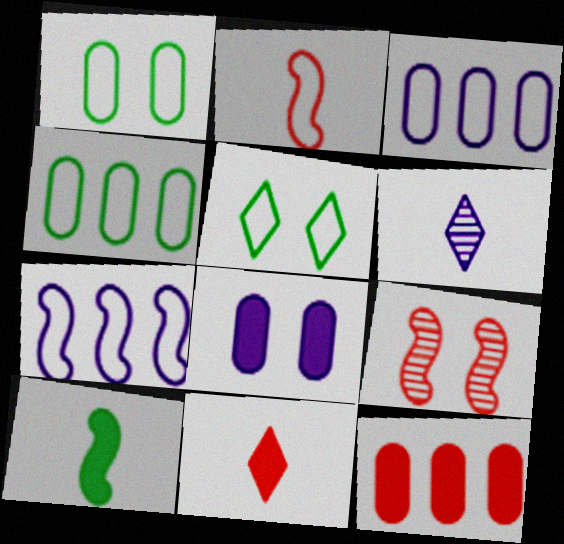[[2, 3, 5], 
[5, 8, 9], 
[6, 7, 8], 
[7, 9, 10]]